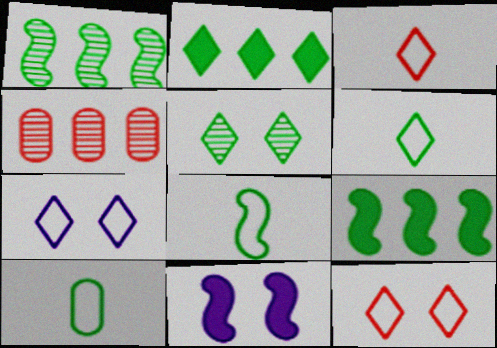[[2, 5, 6], 
[4, 6, 11], 
[5, 9, 10], 
[6, 8, 10]]